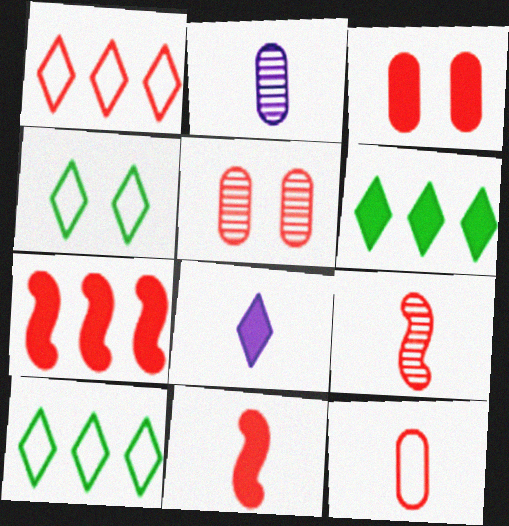[[1, 3, 9], 
[1, 5, 11], 
[2, 4, 7]]